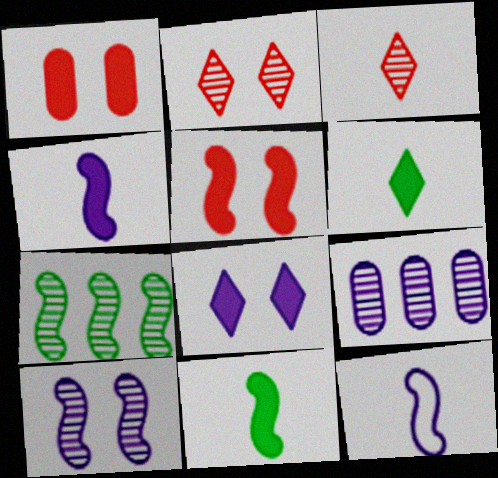[[5, 7, 12], 
[8, 9, 12]]